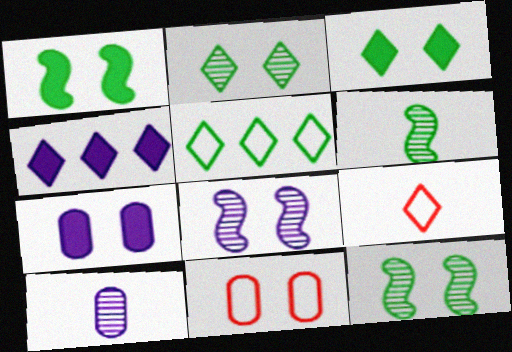[[2, 4, 9], 
[3, 8, 11], 
[4, 6, 11]]